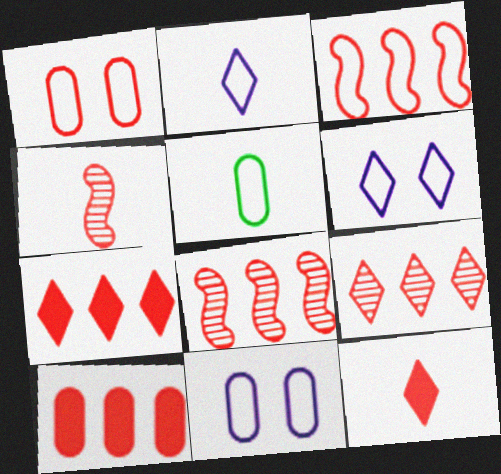[[1, 4, 7], 
[1, 8, 12], 
[3, 5, 6], 
[3, 9, 10]]